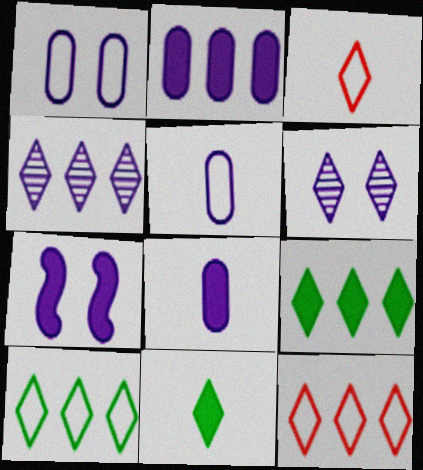[[1, 6, 7], 
[3, 6, 9], 
[4, 5, 7], 
[4, 9, 12], 
[6, 11, 12]]